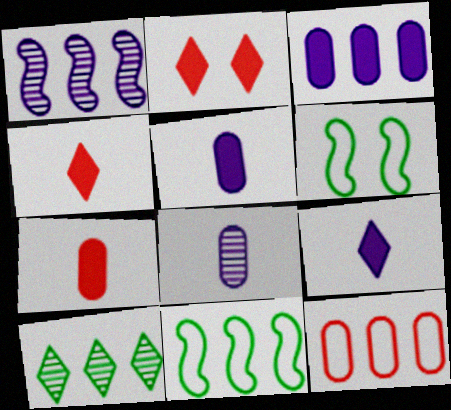[[2, 8, 11]]